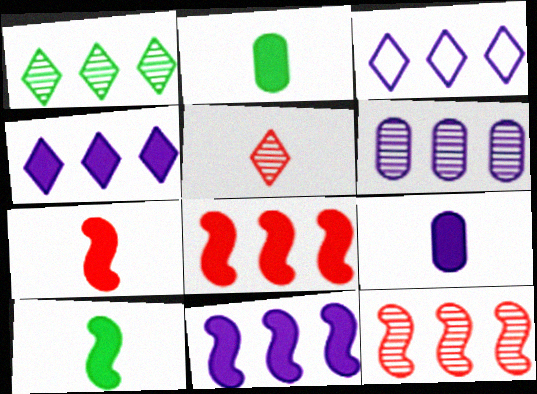[[1, 6, 12], 
[3, 6, 11]]